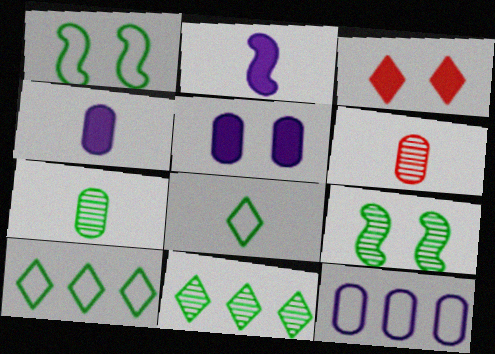[[2, 6, 8], 
[7, 9, 11]]